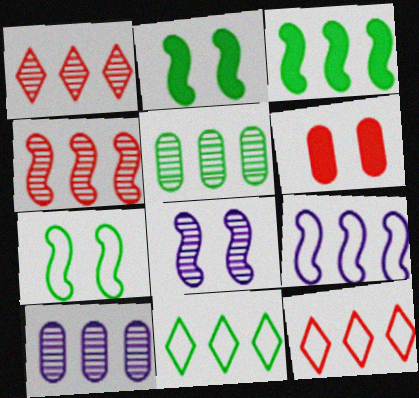[[3, 4, 9], 
[3, 5, 11], 
[3, 10, 12]]